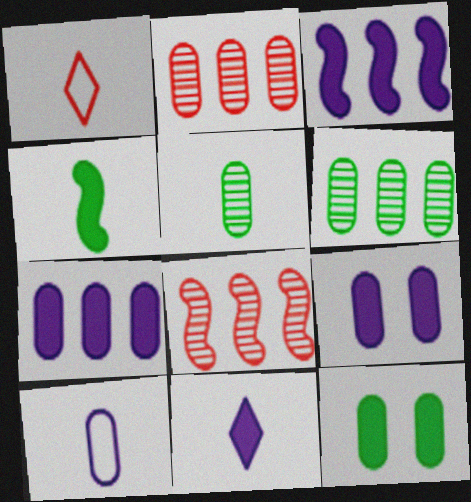[[2, 10, 12], 
[3, 9, 11]]